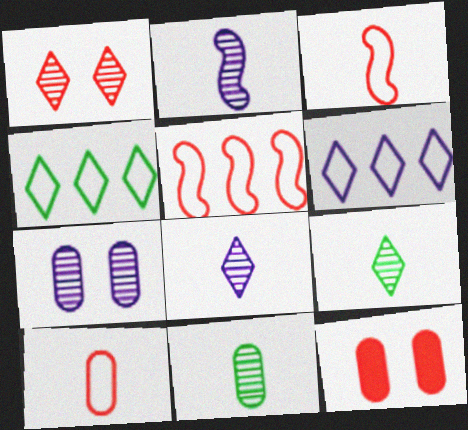[[2, 4, 12]]